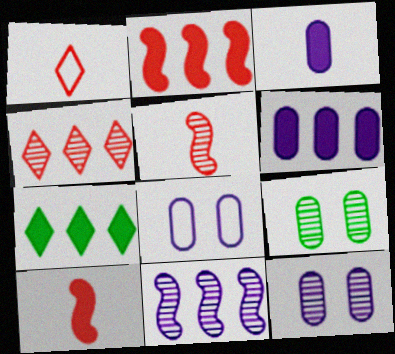[[2, 6, 7], 
[5, 7, 8]]